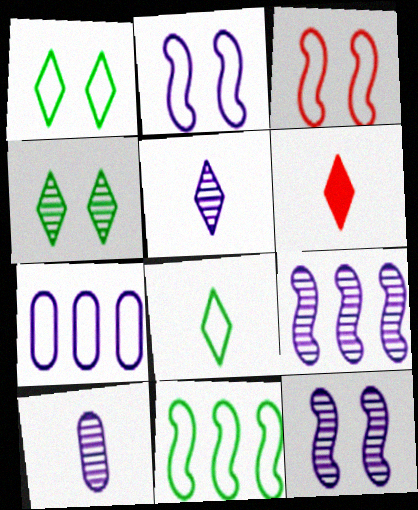[[3, 7, 8], 
[5, 6, 8]]